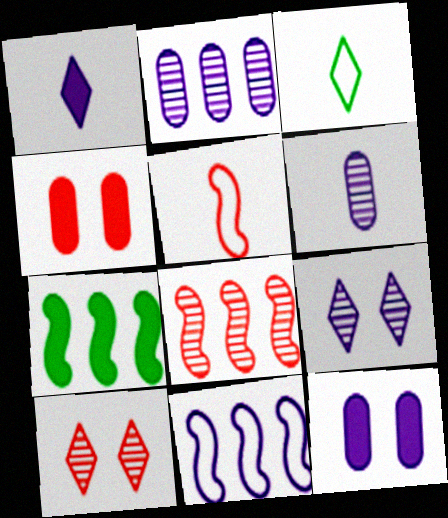[[1, 4, 7], 
[3, 8, 12], 
[7, 8, 11]]